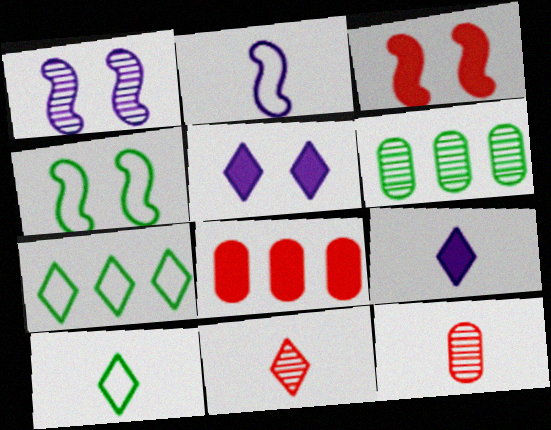[[1, 3, 4], 
[1, 6, 11], 
[1, 8, 10], 
[5, 7, 11], 
[9, 10, 11]]